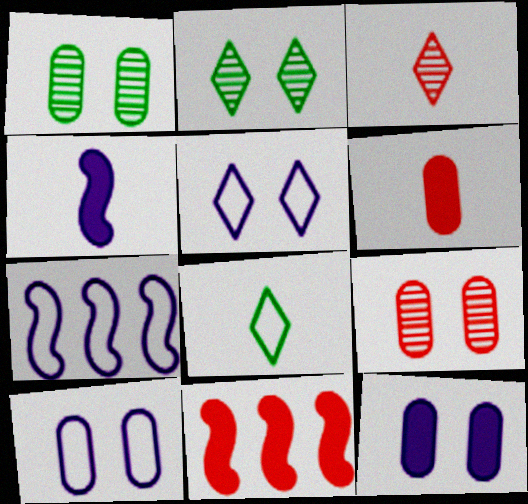[[2, 6, 7]]